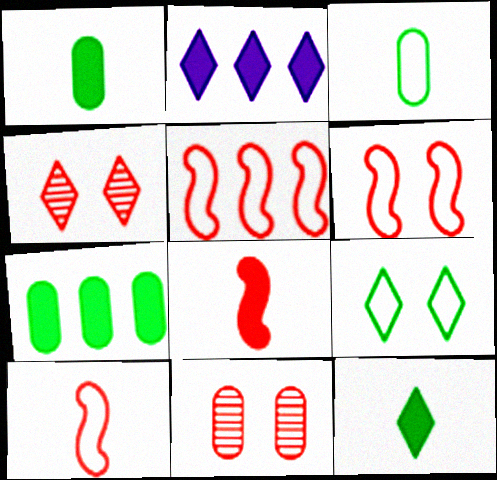[[5, 6, 10]]